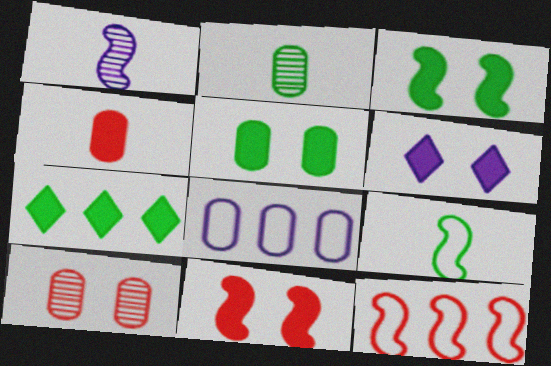[[1, 3, 12], 
[1, 6, 8], 
[2, 6, 12], 
[5, 6, 11]]